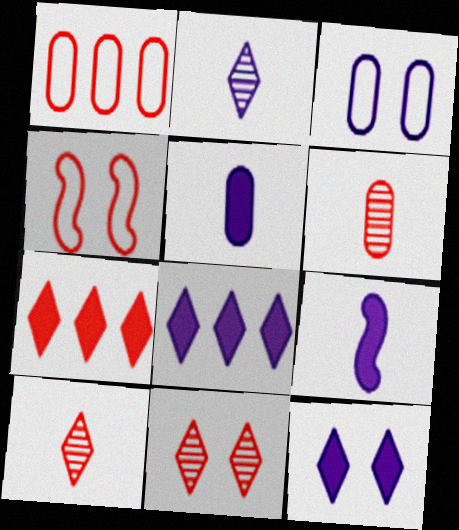[[4, 6, 7]]